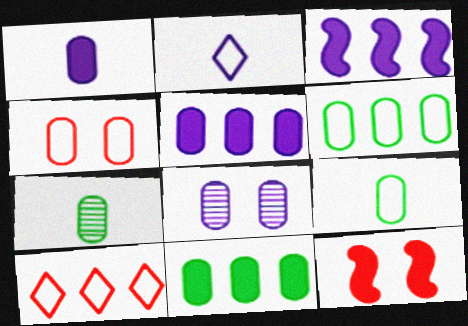[[2, 3, 8], 
[4, 5, 7]]